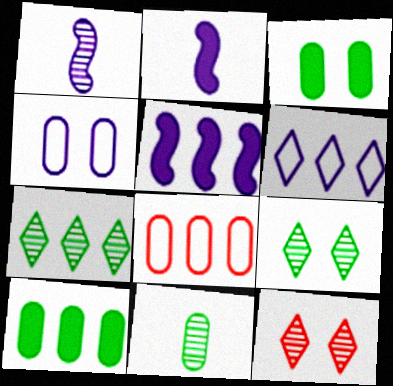[[2, 8, 9], 
[5, 7, 8]]